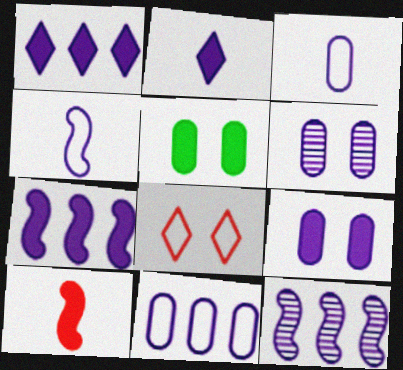[[1, 4, 6], 
[1, 5, 10], 
[1, 11, 12], 
[2, 7, 9]]